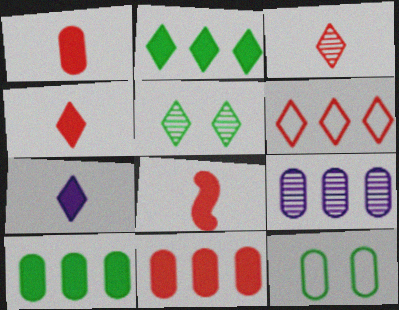[[1, 4, 8], 
[1, 9, 12], 
[5, 6, 7]]